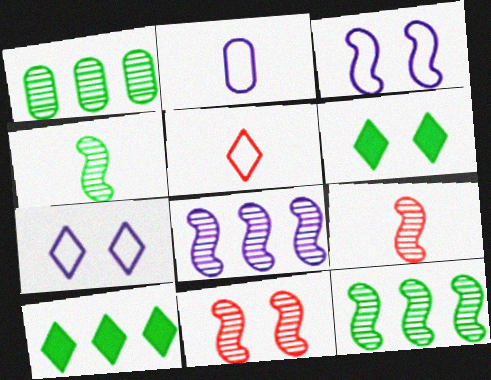[[2, 10, 11], 
[4, 8, 11]]